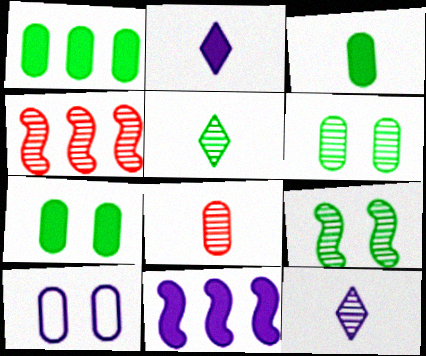[[1, 3, 7], 
[1, 8, 10], 
[4, 6, 12], 
[10, 11, 12]]